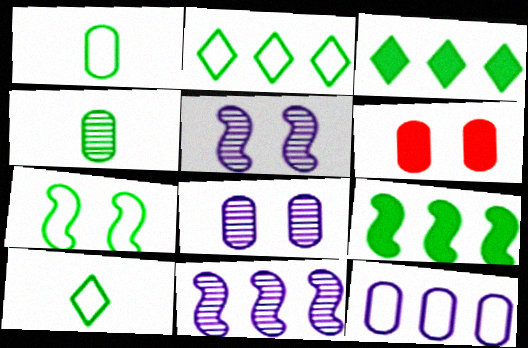[[1, 2, 7], 
[3, 4, 7], 
[4, 6, 12], 
[6, 10, 11]]